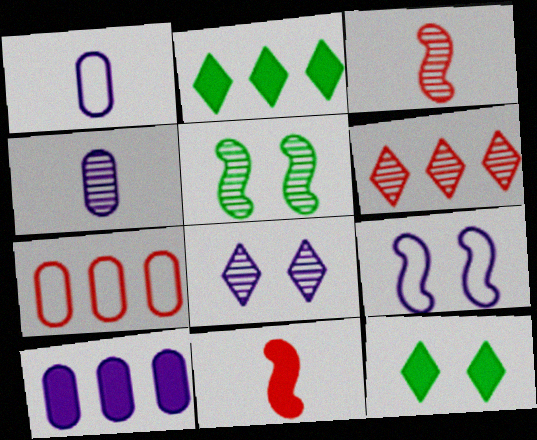[[4, 5, 6], 
[10, 11, 12]]